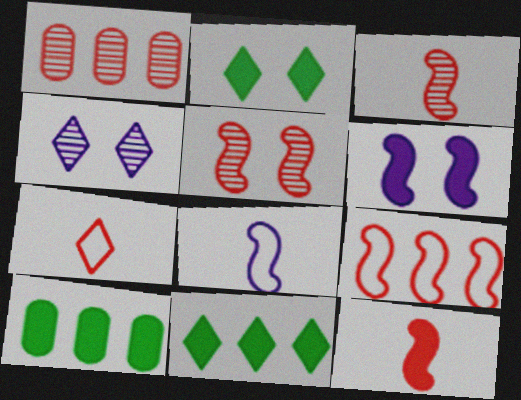[[1, 2, 8], 
[4, 7, 11], 
[5, 9, 12]]